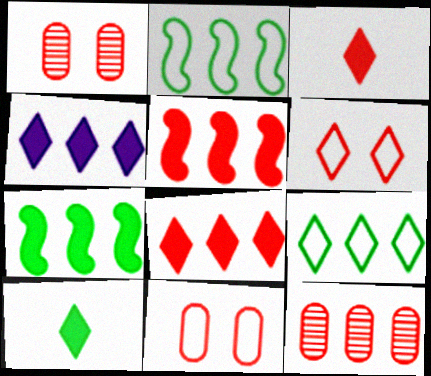[[2, 4, 12]]